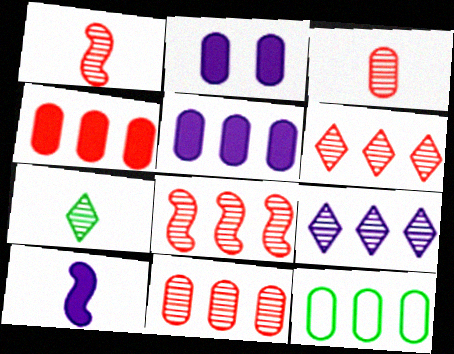[[2, 3, 12], 
[5, 11, 12], 
[6, 8, 11]]